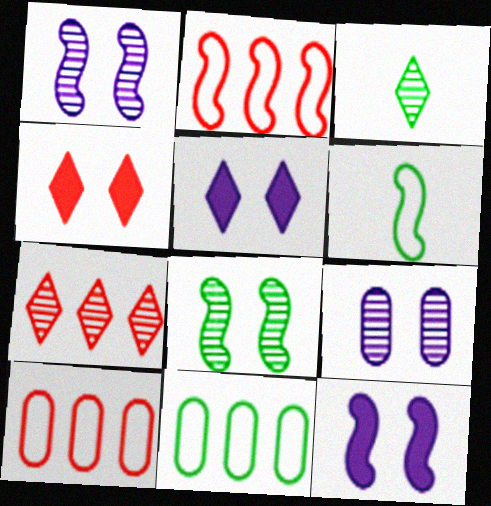[[3, 10, 12]]